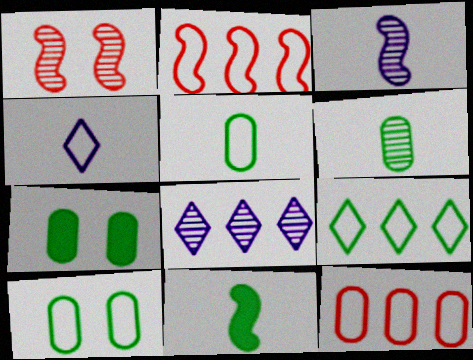[[1, 6, 8], 
[2, 4, 10]]